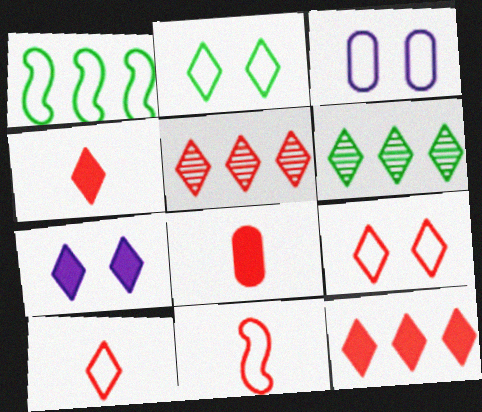[[1, 3, 10], 
[4, 5, 9], 
[6, 7, 10]]